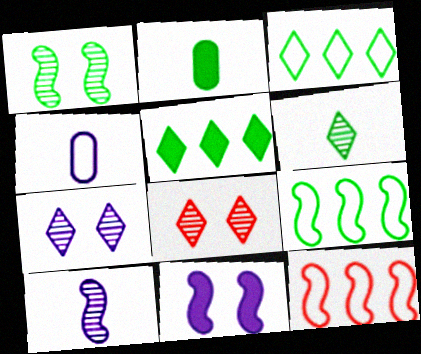[[1, 2, 3], 
[2, 7, 12]]